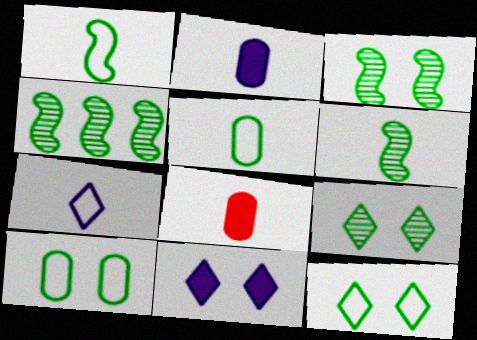[[3, 4, 6], 
[6, 7, 8]]